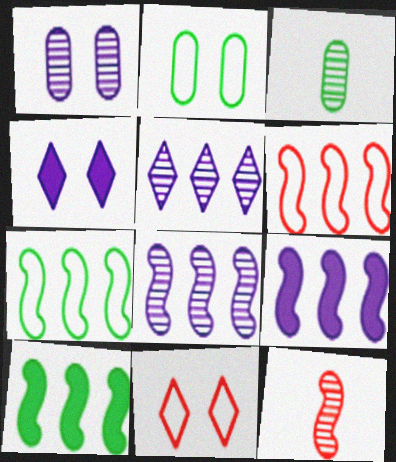[[3, 4, 6], 
[3, 9, 11], 
[6, 8, 10]]